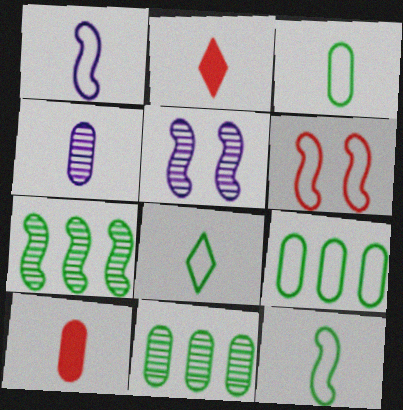[[2, 4, 12], 
[2, 5, 9], 
[3, 4, 10], 
[3, 8, 12]]